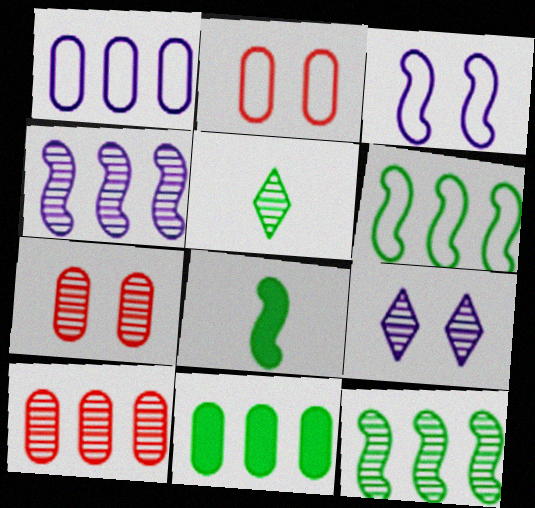[[1, 10, 11], 
[4, 5, 7]]